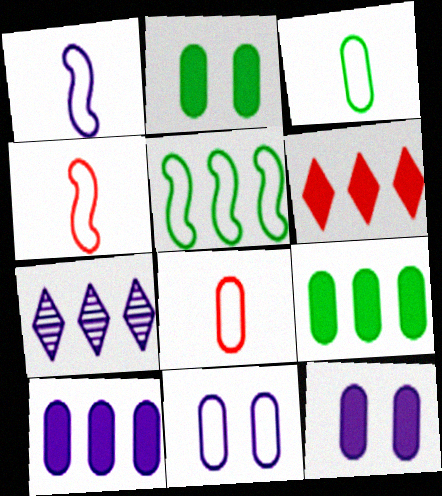[[1, 7, 12], 
[2, 4, 7]]